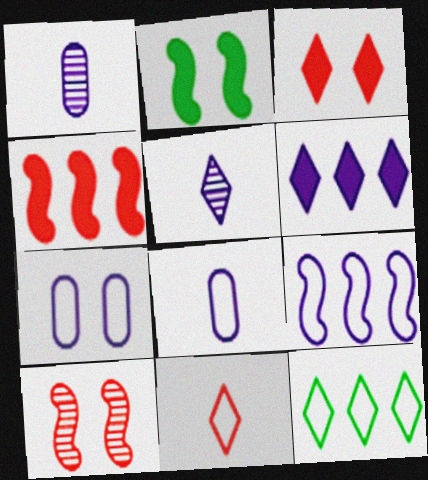[[3, 5, 12]]